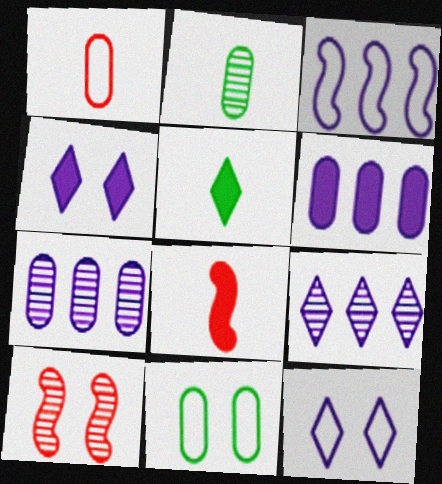[[2, 9, 10], 
[3, 6, 9], 
[4, 10, 11], 
[8, 9, 11]]